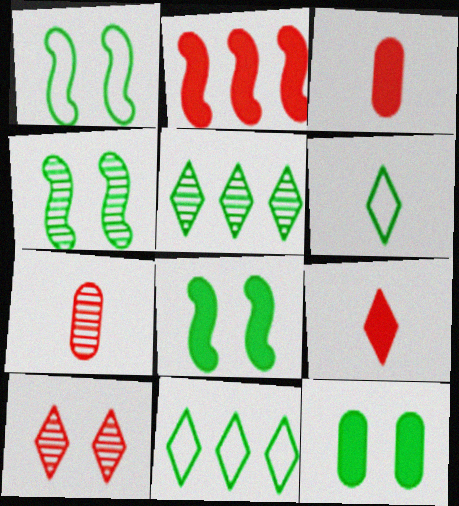[[1, 4, 8]]